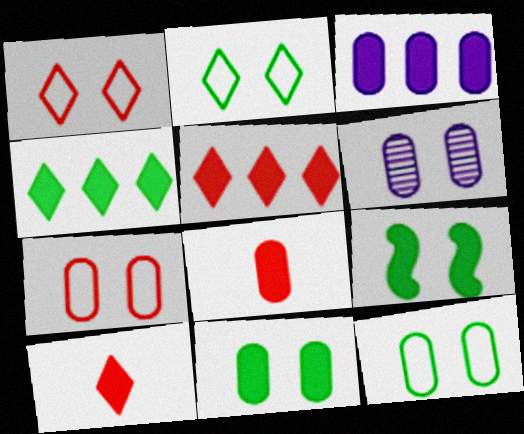[[1, 6, 9], 
[3, 8, 11], 
[3, 9, 10], 
[6, 7, 11]]